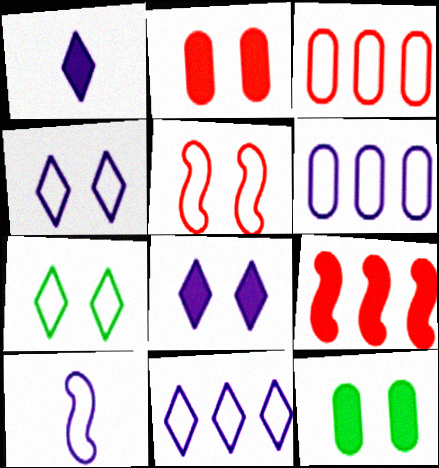[[1, 9, 12], 
[3, 7, 10], 
[4, 6, 10]]